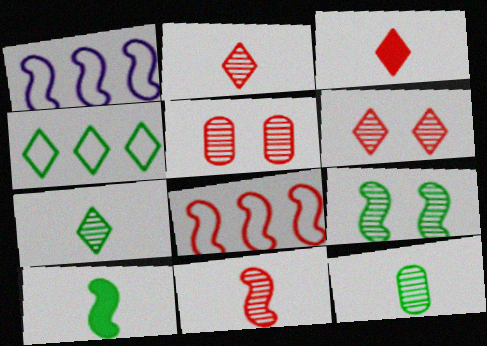[[3, 5, 8]]